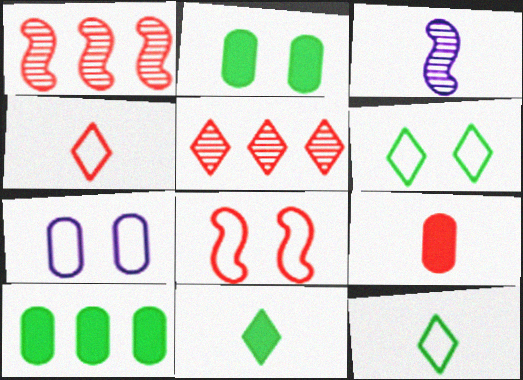[[1, 7, 11], 
[3, 9, 12], 
[5, 8, 9], 
[6, 7, 8]]